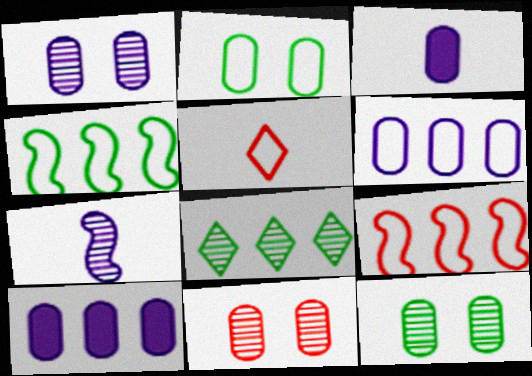[[1, 3, 6], 
[1, 11, 12], 
[7, 8, 11], 
[8, 9, 10]]